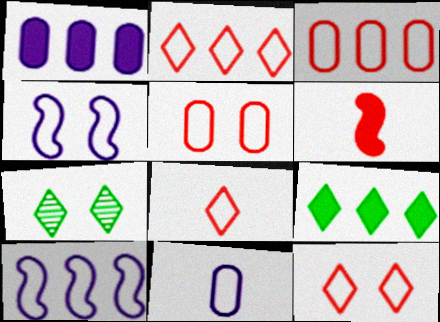[[2, 8, 12]]